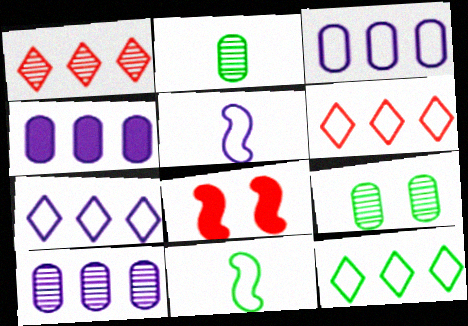[[2, 7, 8], 
[3, 4, 10], 
[6, 7, 12]]